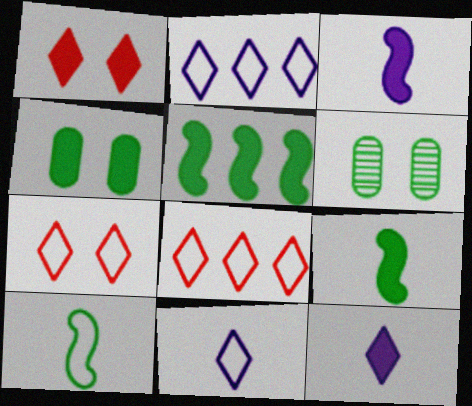[[3, 6, 8]]